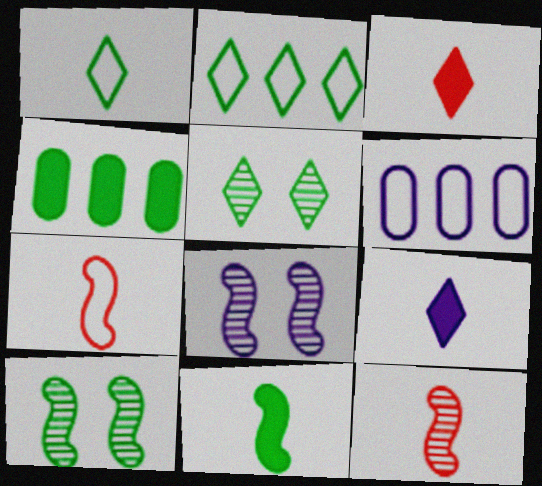[[1, 4, 10], 
[3, 6, 10], 
[6, 8, 9]]